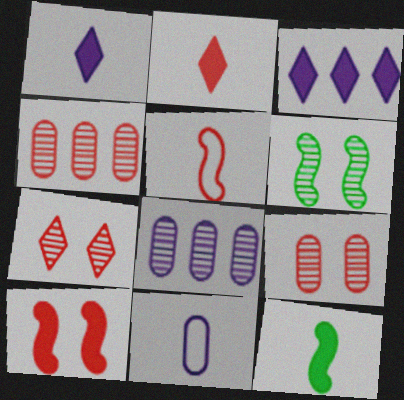[]